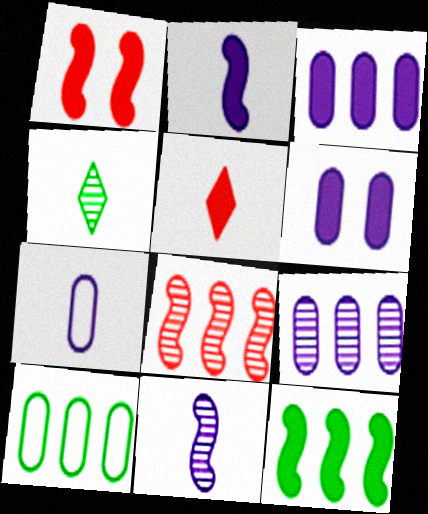[[1, 2, 12], 
[5, 6, 12], 
[6, 7, 9]]